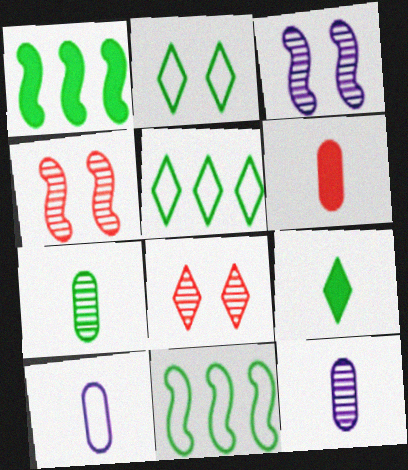[[1, 2, 7], 
[1, 8, 10], 
[3, 5, 6], 
[6, 7, 10]]